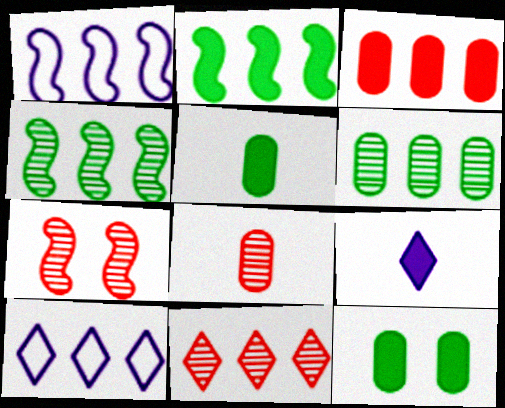[[3, 4, 10], 
[5, 7, 10], 
[7, 8, 11]]